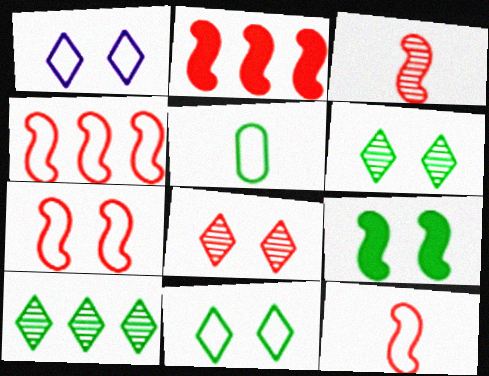[[1, 4, 5], 
[2, 3, 7], 
[4, 7, 12], 
[5, 9, 10]]